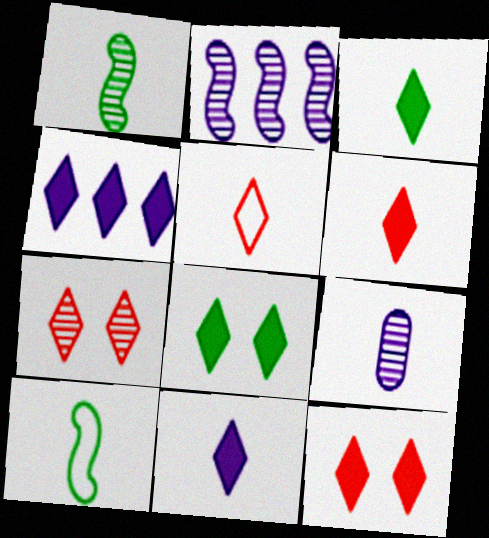[[3, 4, 12], 
[3, 6, 11], 
[4, 6, 8], 
[6, 9, 10]]